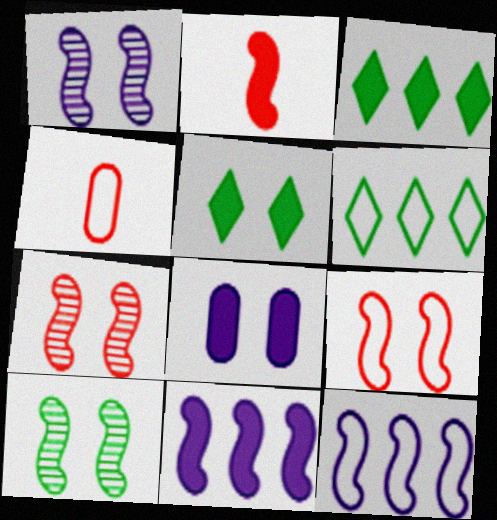[[1, 3, 4], 
[1, 7, 10], 
[2, 3, 8], 
[2, 10, 12]]